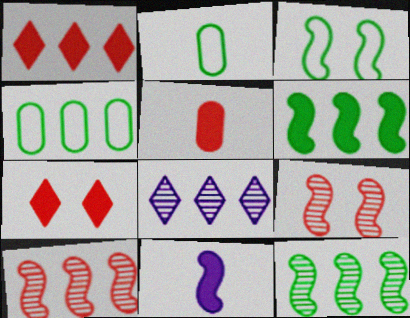[[3, 5, 8], 
[3, 10, 11]]